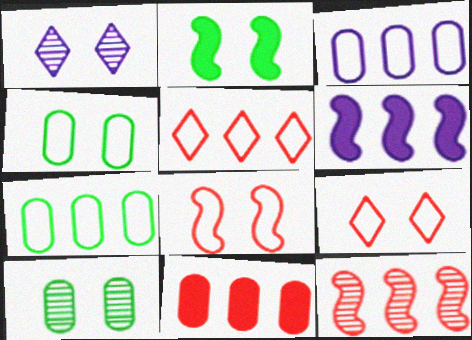[[5, 11, 12]]